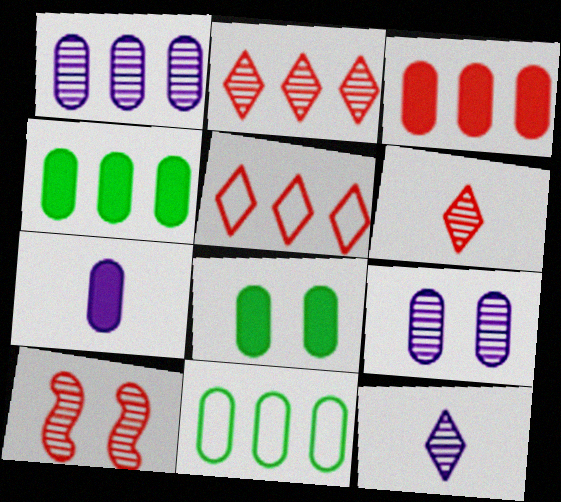[[1, 3, 11], 
[3, 7, 8]]